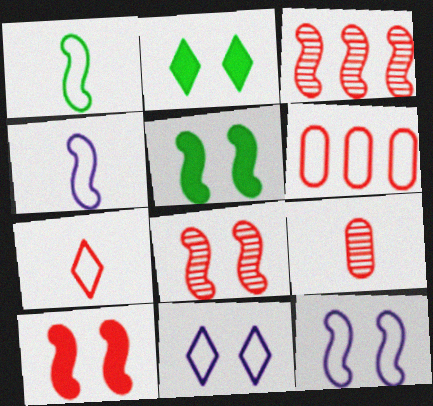[[1, 6, 11], 
[3, 4, 5], 
[5, 8, 12]]